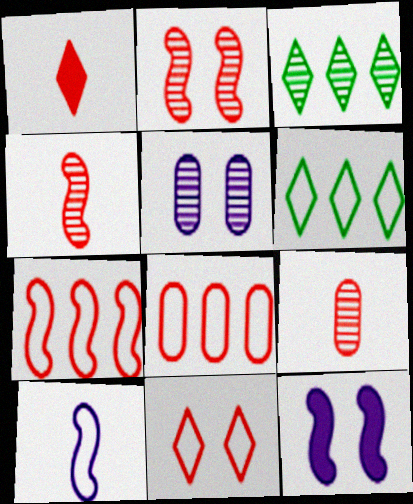[[1, 2, 8], 
[3, 4, 5], 
[6, 9, 12]]